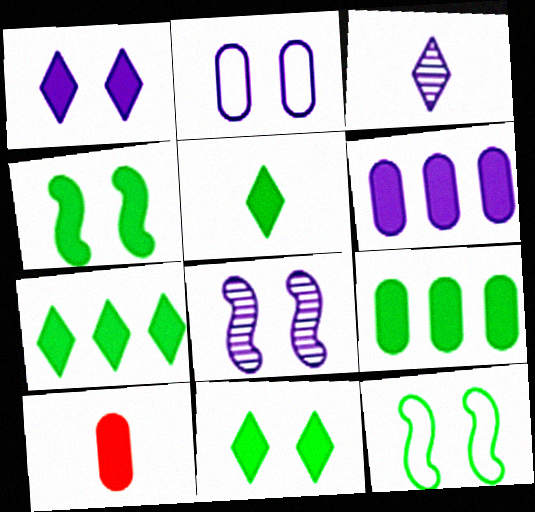[[1, 2, 8], 
[4, 5, 9], 
[5, 7, 11]]